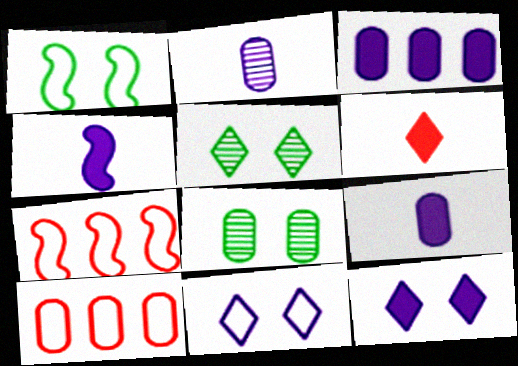[[3, 4, 12], 
[4, 5, 10], 
[5, 7, 9], 
[8, 9, 10]]